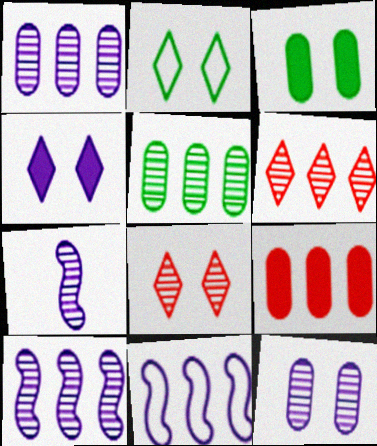[[2, 4, 8], 
[2, 7, 9], 
[5, 6, 10], 
[5, 7, 8]]